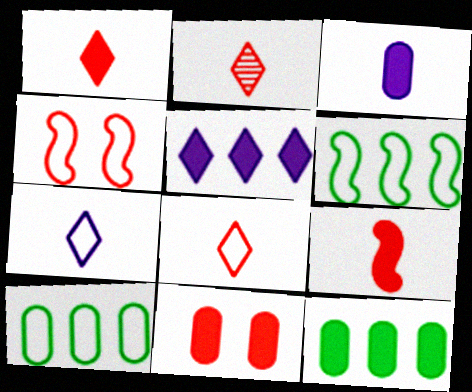[[1, 2, 8], 
[3, 11, 12], 
[4, 7, 10]]